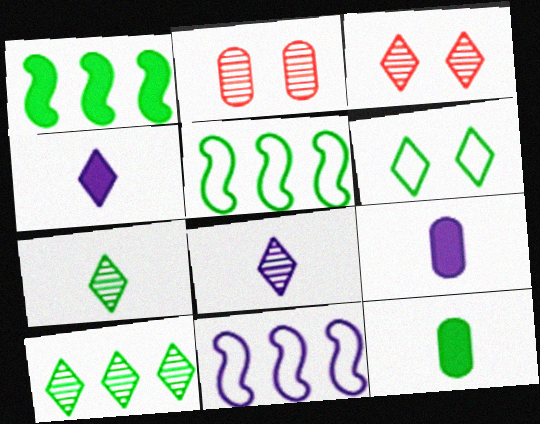[[2, 4, 5], 
[3, 5, 9], 
[3, 8, 10], 
[3, 11, 12]]